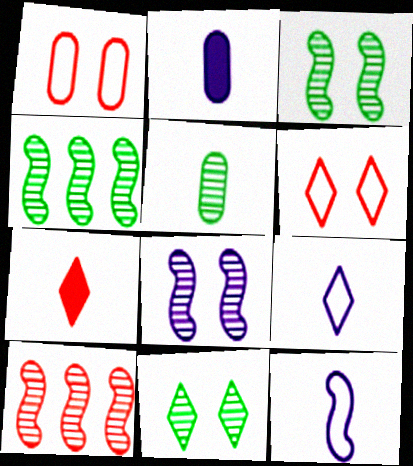[[1, 7, 10], 
[2, 4, 6], 
[4, 5, 11], 
[5, 7, 12]]